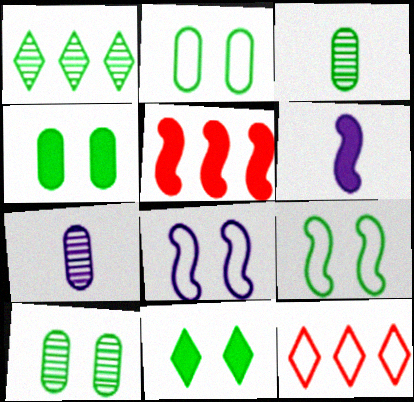[[2, 4, 10], 
[6, 10, 12], 
[9, 10, 11]]